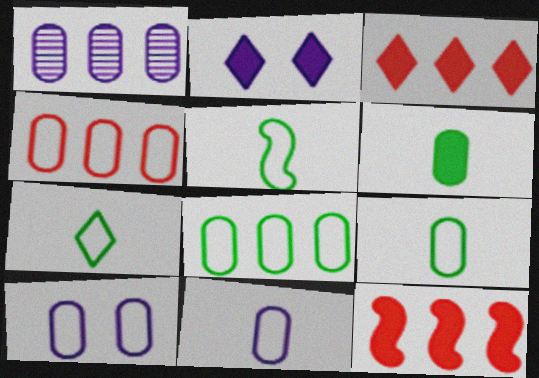[[2, 6, 12], 
[4, 9, 10], 
[5, 7, 9]]